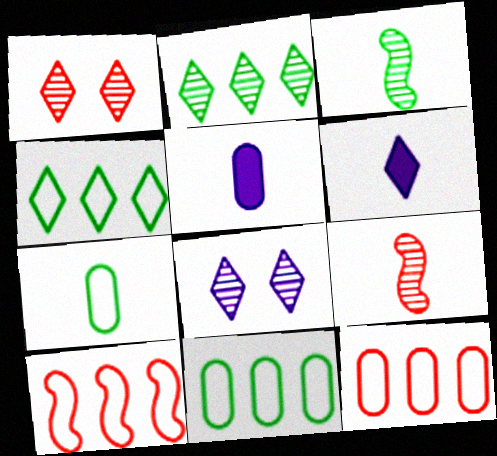[[1, 4, 6], 
[6, 7, 9]]